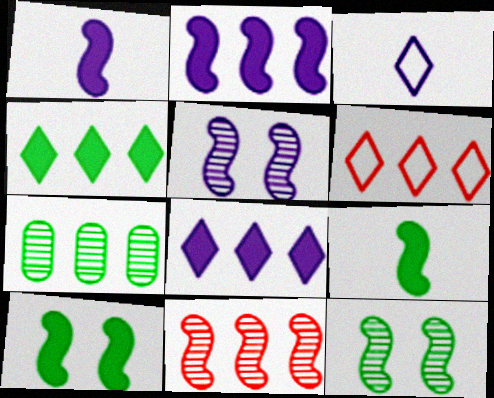[[2, 6, 7]]